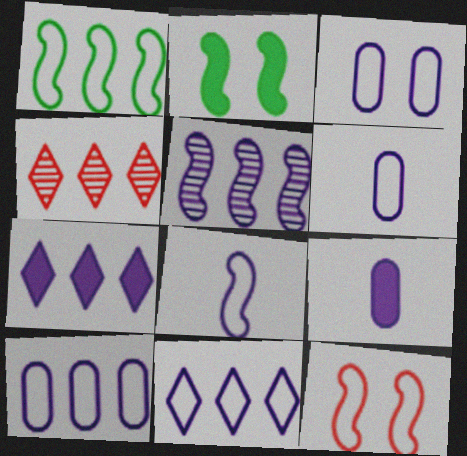[[1, 8, 12], 
[2, 4, 6], 
[3, 6, 10], 
[3, 8, 11], 
[5, 7, 10]]